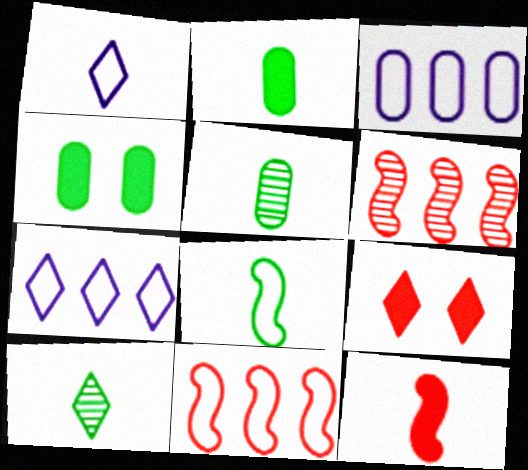[[1, 4, 6], 
[1, 5, 12], 
[2, 8, 10], 
[7, 9, 10]]